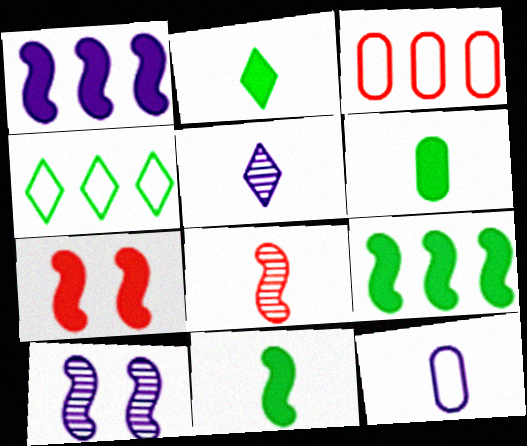[[1, 7, 11], 
[2, 3, 10], 
[2, 6, 11], 
[2, 8, 12]]